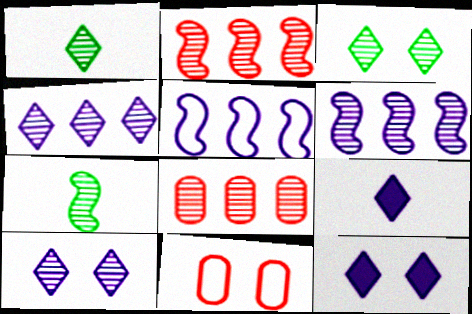[[7, 8, 10]]